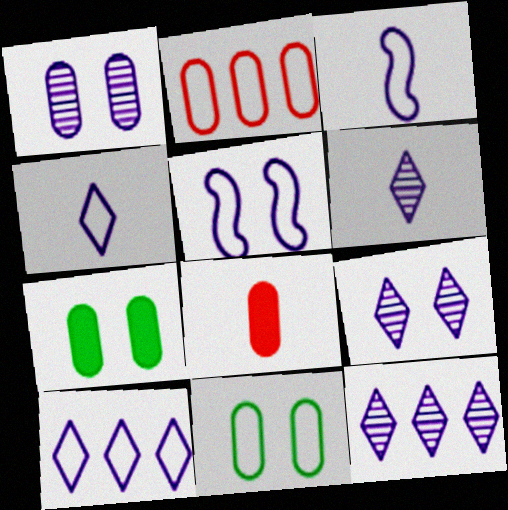[[6, 9, 12]]